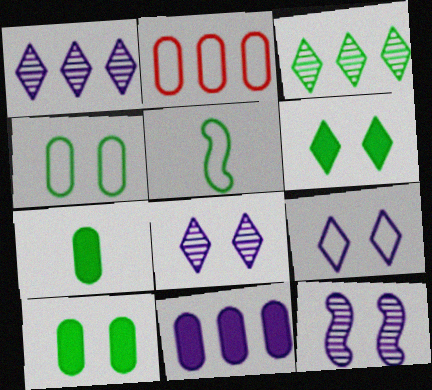[[2, 5, 9], 
[3, 5, 10]]